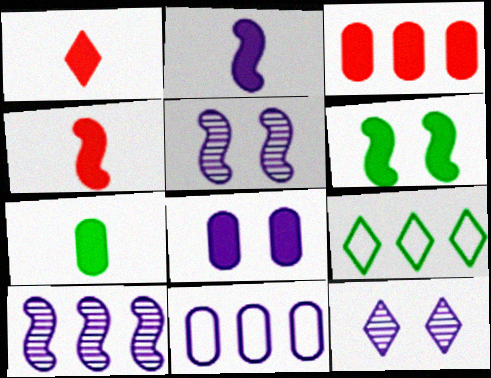[[1, 2, 7], 
[1, 9, 12], 
[2, 11, 12], 
[3, 7, 8], 
[3, 9, 10]]